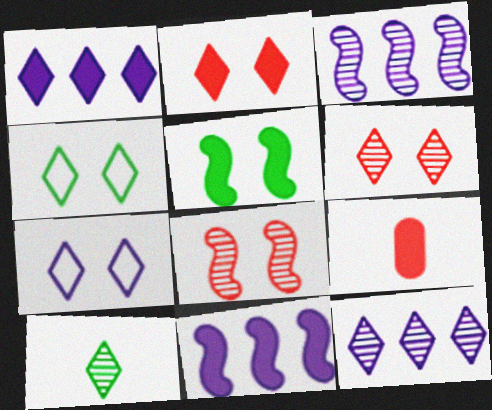[[1, 5, 9], 
[3, 4, 9], 
[6, 10, 12]]